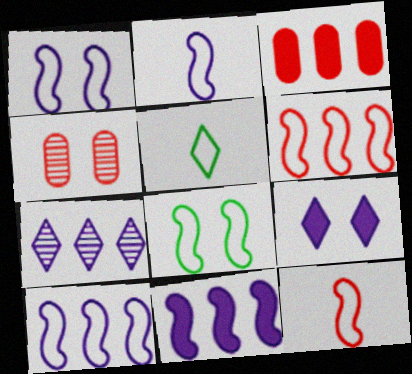[[1, 2, 10], 
[2, 6, 8], 
[4, 5, 11], 
[4, 8, 9], 
[8, 10, 12]]